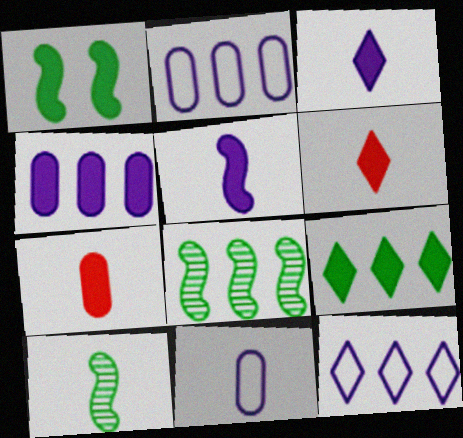[[1, 4, 6], 
[6, 10, 11]]